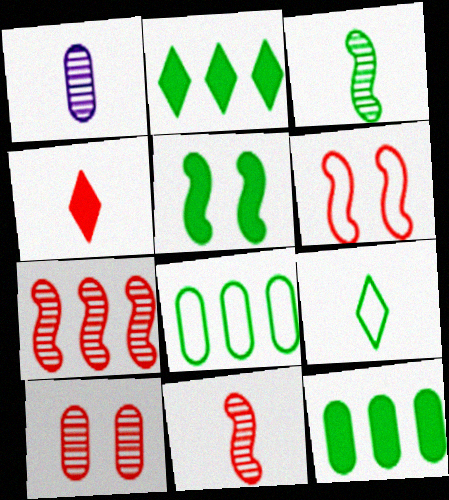[[1, 2, 6]]